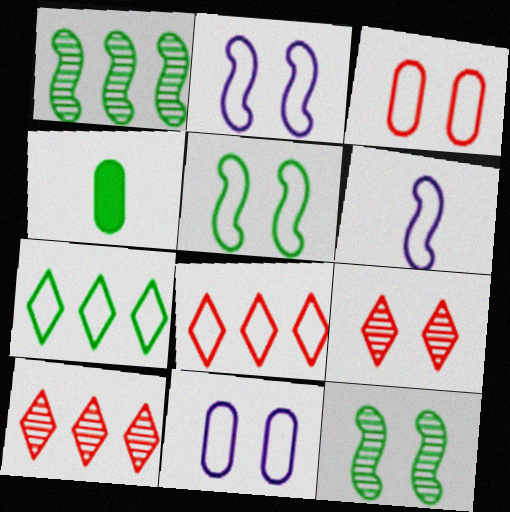[[2, 4, 10], 
[3, 6, 7], 
[4, 7, 12]]